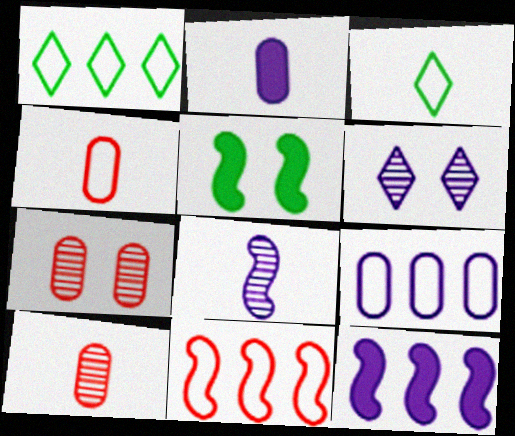[[1, 9, 11], 
[3, 7, 12], 
[5, 8, 11]]